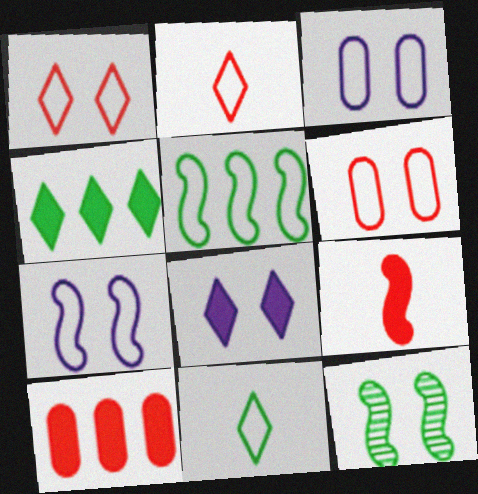[[2, 3, 5], 
[6, 8, 12]]